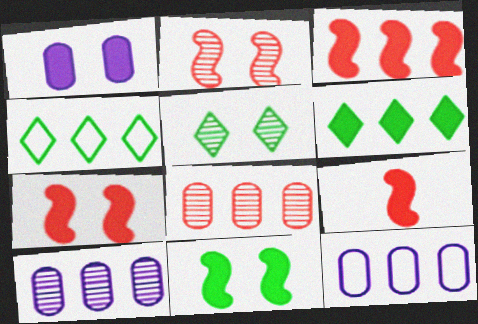[[1, 6, 9], 
[3, 4, 10], 
[3, 7, 9], 
[5, 9, 12]]